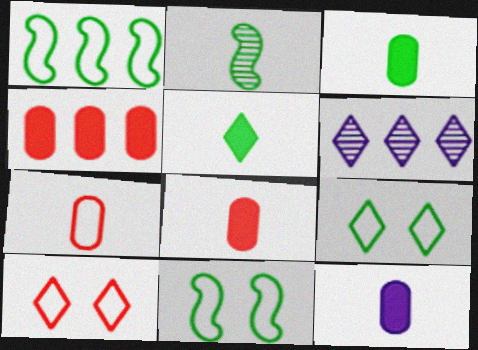[[1, 4, 6], 
[3, 8, 12], 
[5, 6, 10], 
[6, 8, 11]]